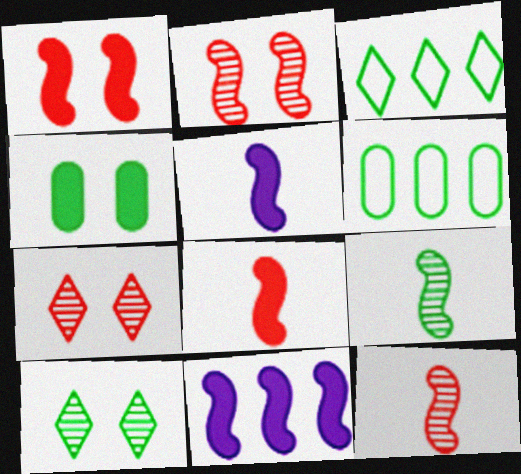[[3, 4, 9], 
[5, 6, 7]]